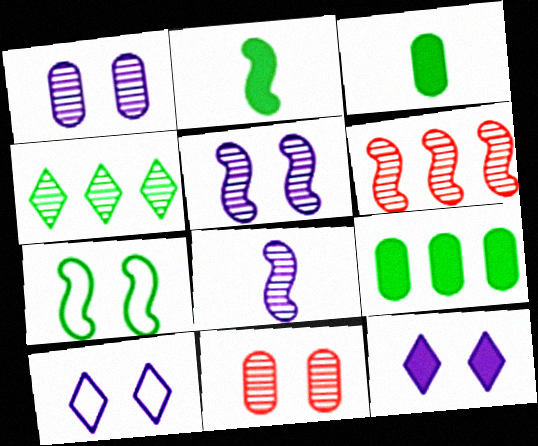[[3, 4, 7], 
[3, 6, 10], 
[4, 8, 11], 
[7, 11, 12]]